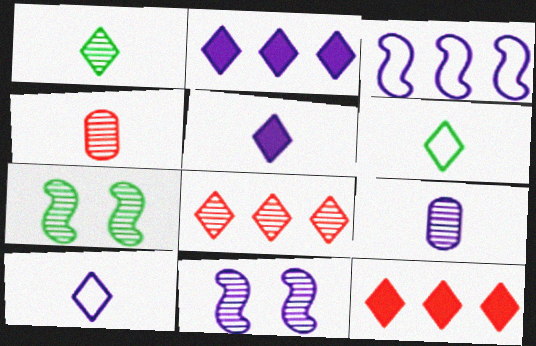[[7, 8, 9]]